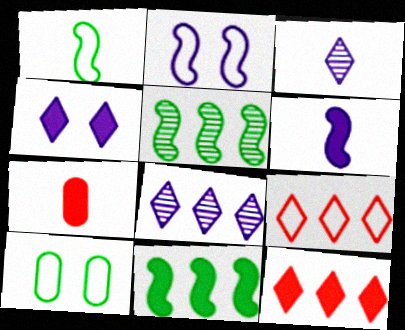[[1, 3, 7], 
[4, 7, 11]]